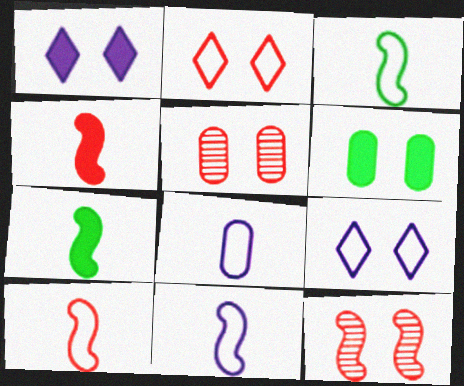[[3, 10, 11], 
[6, 9, 12]]